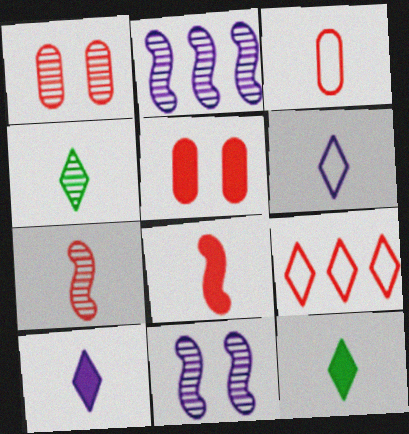[[1, 2, 4], 
[1, 8, 9], 
[5, 7, 9]]